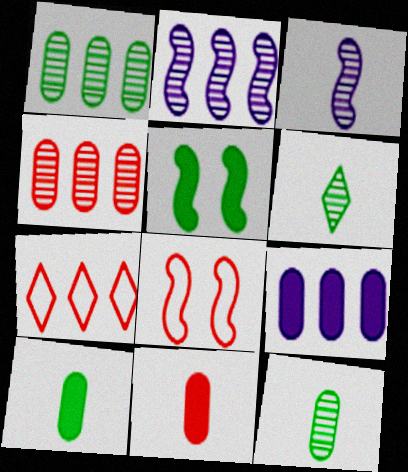[[6, 8, 9]]